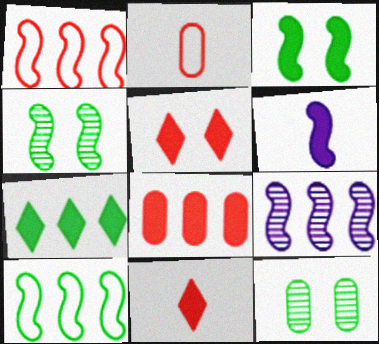[[1, 4, 6]]